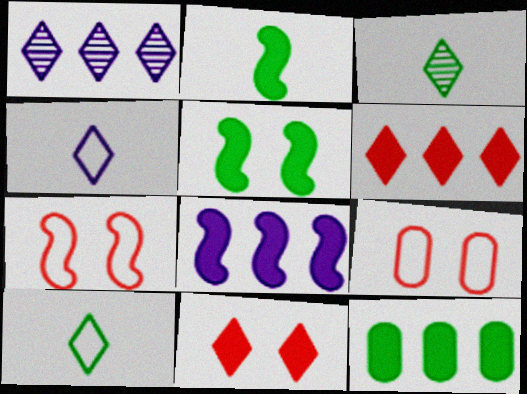[[1, 2, 9], 
[1, 10, 11], 
[3, 8, 9], 
[6, 8, 12]]